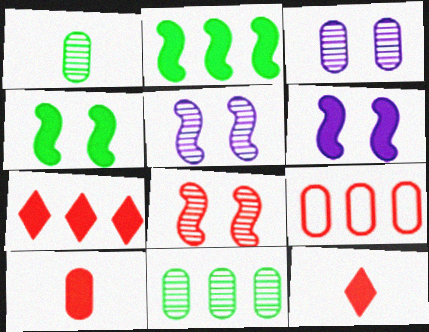[[8, 9, 12]]